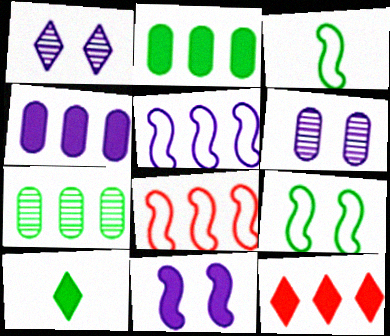[[3, 6, 12], 
[5, 7, 12], 
[6, 8, 10], 
[7, 9, 10]]